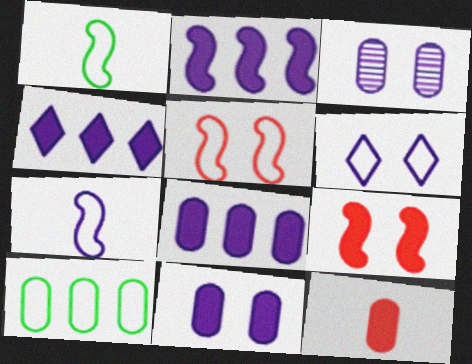[[2, 4, 8], 
[3, 4, 7], 
[3, 10, 12]]